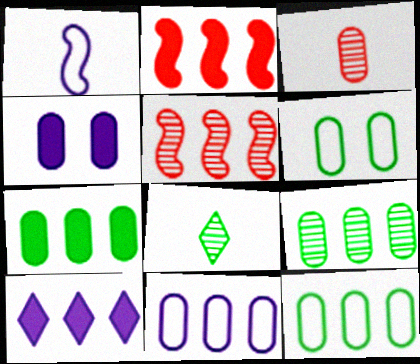[[2, 7, 10], 
[3, 4, 12], 
[5, 10, 12], 
[7, 9, 12]]